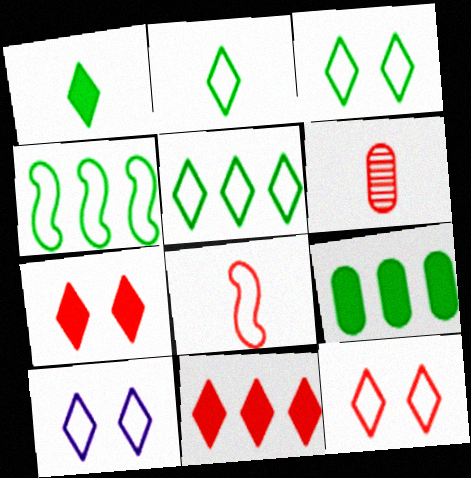[[2, 3, 5], 
[3, 10, 12]]